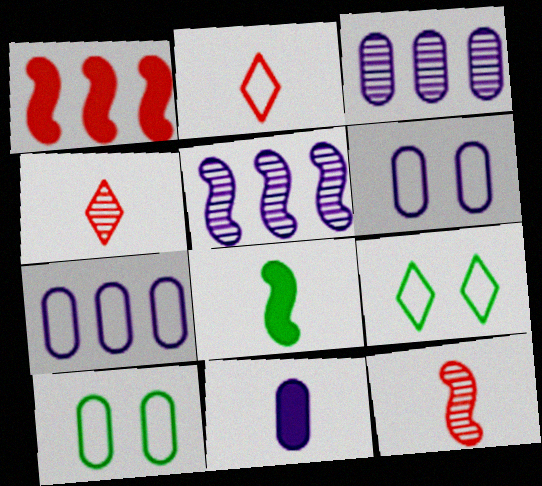[[3, 6, 11]]